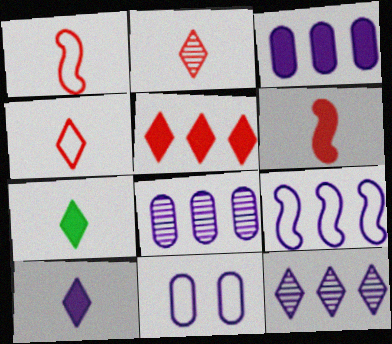[[3, 9, 12]]